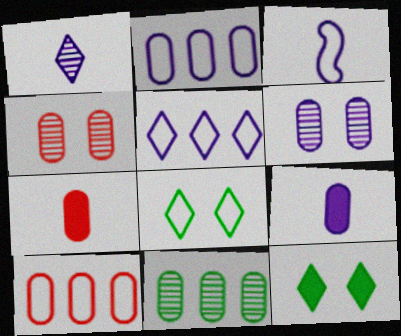[[1, 3, 9], 
[2, 6, 9], 
[3, 8, 10], 
[4, 7, 10]]